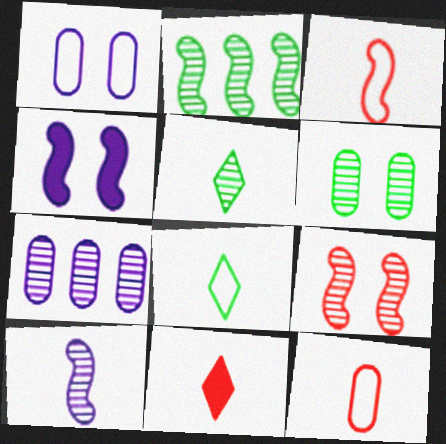[[1, 2, 11], 
[2, 3, 4], 
[2, 5, 6], 
[2, 9, 10], 
[5, 7, 9]]